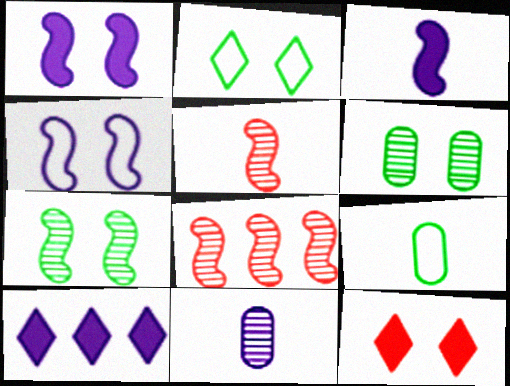[[4, 6, 12], 
[4, 10, 11]]